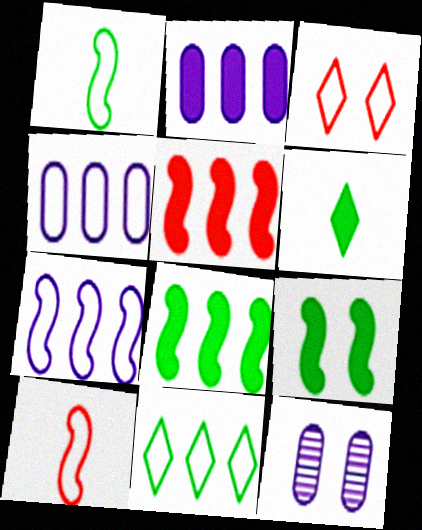[[1, 3, 4], 
[3, 9, 12]]